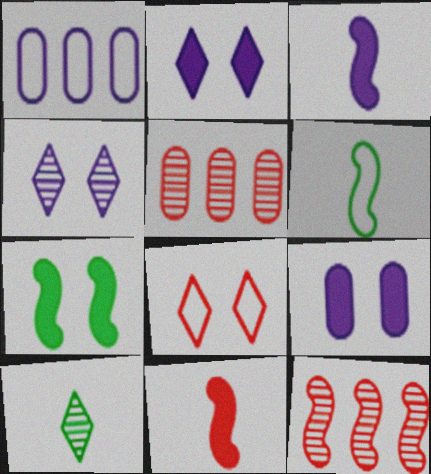[[1, 3, 4], 
[1, 6, 8], 
[2, 5, 6], 
[5, 8, 11]]